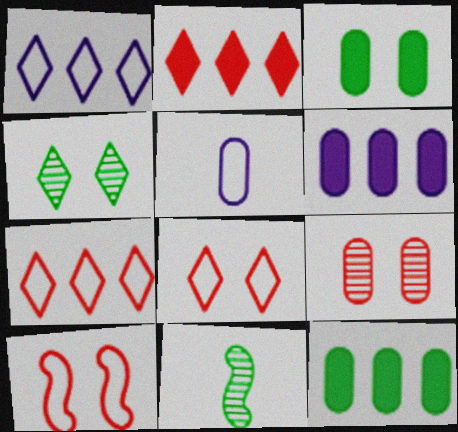[[5, 9, 12], 
[6, 8, 11]]